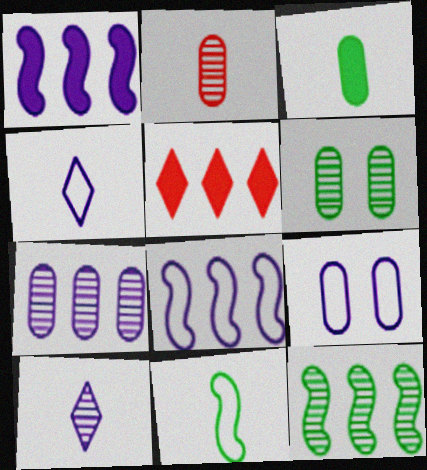[[1, 9, 10], 
[2, 6, 7], 
[4, 8, 9]]